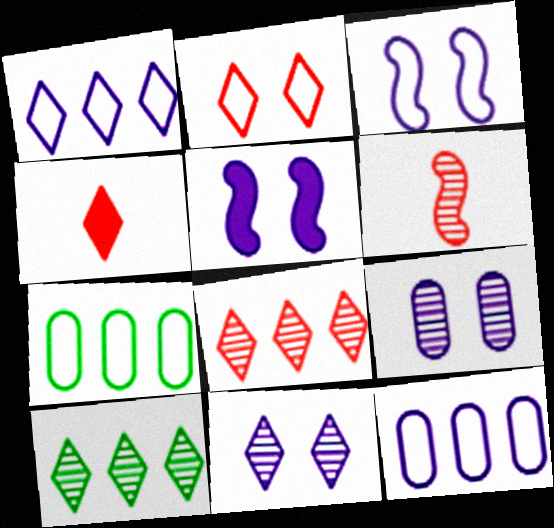[[2, 4, 8], 
[6, 9, 10]]